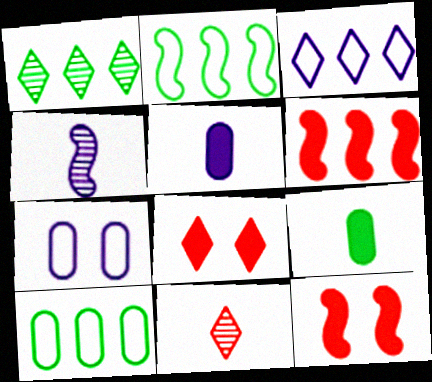[[2, 4, 12], 
[4, 8, 10]]